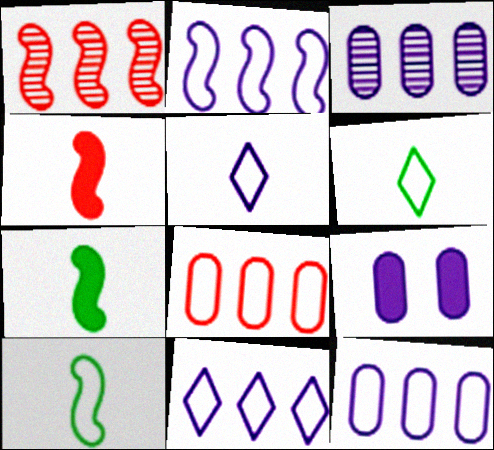[[1, 6, 9], 
[2, 11, 12]]